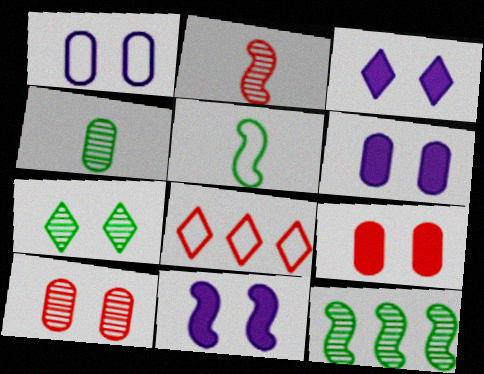[[1, 5, 8], 
[2, 8, 9], 
[3, 6, 11], 
[4, 7, 12], 
[4, 8, 11]]